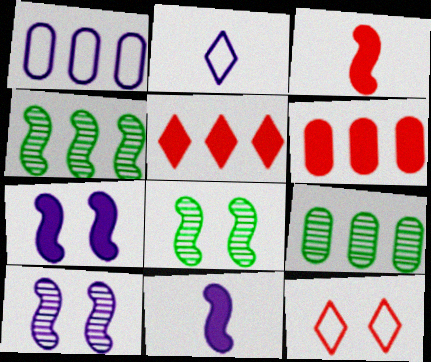[[1, 4, 5], 
[1, 6, 9], 
[2, 6, 8], 
[9, 11, 12]]